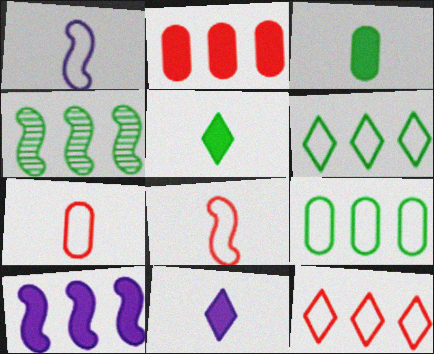[]